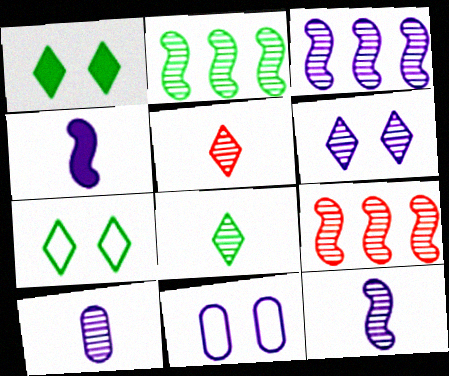[[2, 3, 9], 
[3, 6, 10]]